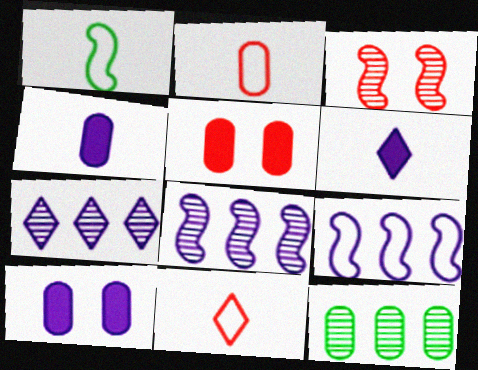[[1, 5, 7], 
[2, 10, 12]]